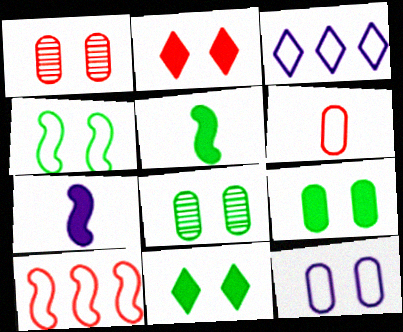[[1, 3, 5], 
[1, 9, 12], 
[3, 4, 6], 
[4, 8, 11]]